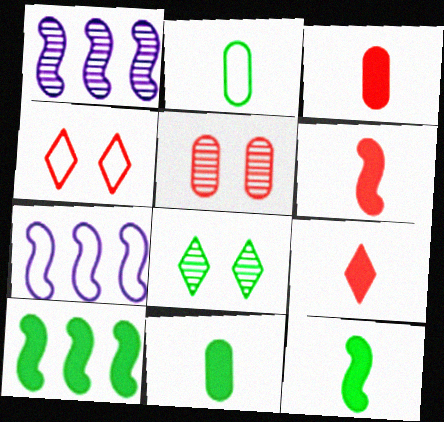[[1, 4, 11], 
[2, 4, 7], 
[2, 8, 10], 
[3, 6, 9], 
[3, 7, 8]]